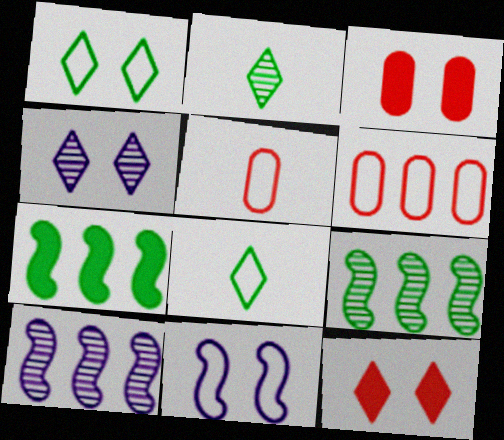[[1, 4, 12], 
[3, 8, 10], 
[4, 5, 7], 
[6, 8, 11]]